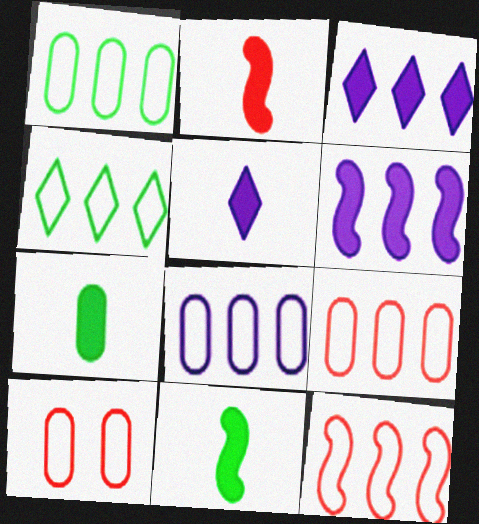[[1, 8, 9], 
[2, 5, 7], 
[4, 8, 12]]